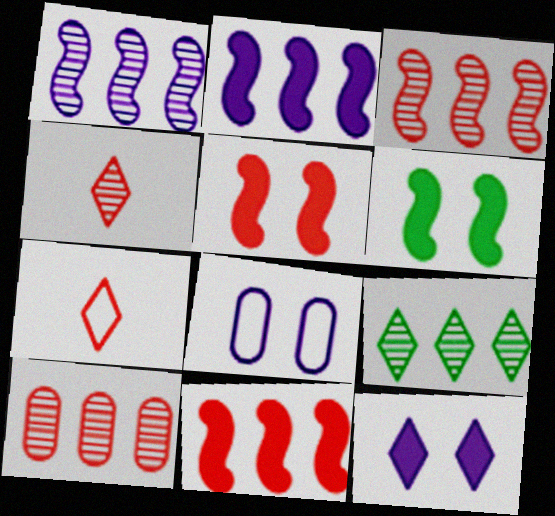[[1, 9, 10], 
[5, 7, 10], 
[7, 9, 12]]